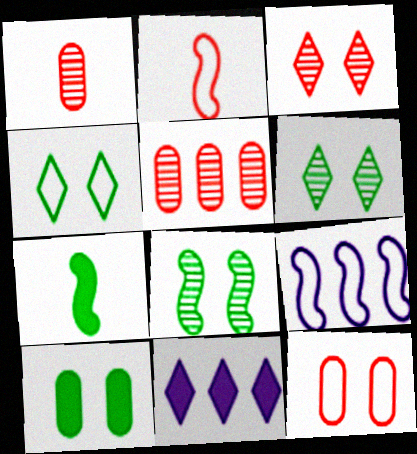[[4, 8, 10]]